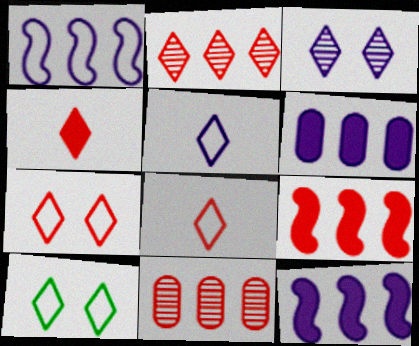[[2, 4, 7]]